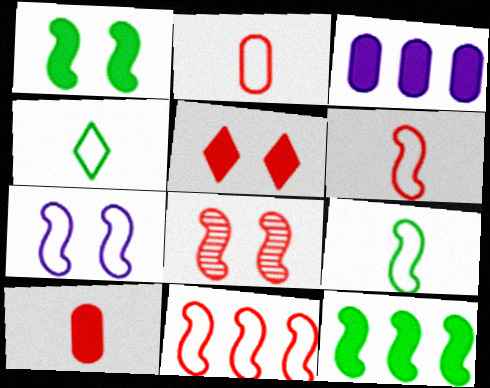[[1, 7, 8], 
[3, 4, 8], 
[7, 9, 11]]